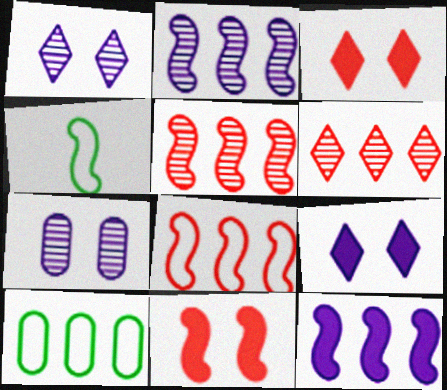[[2, 4, 11], 
[6, 10, 12]]